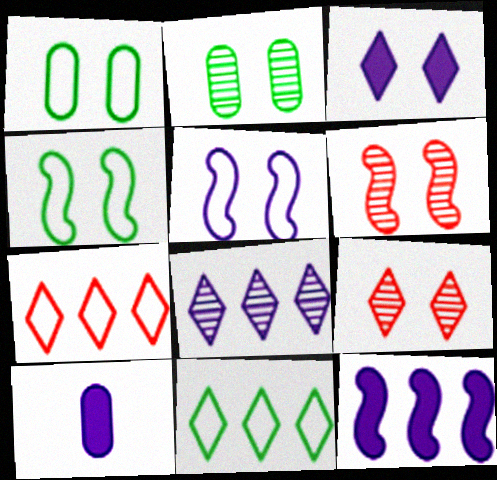[[1, 3, 6], 
[3, 10, 12], 
[5, 8, 10], 
[6, 10, 11]]